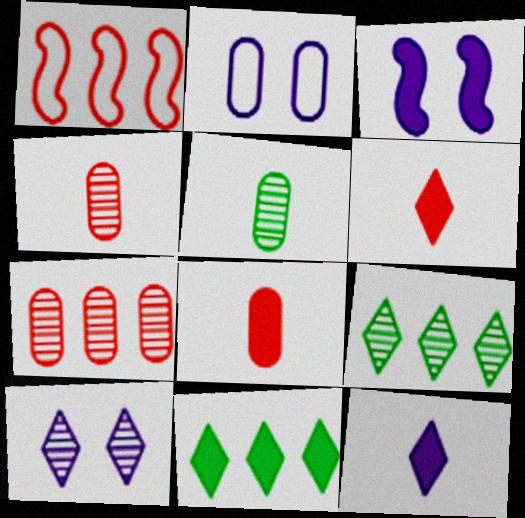[[2, 3, 10], 
[3, 8, 11]]